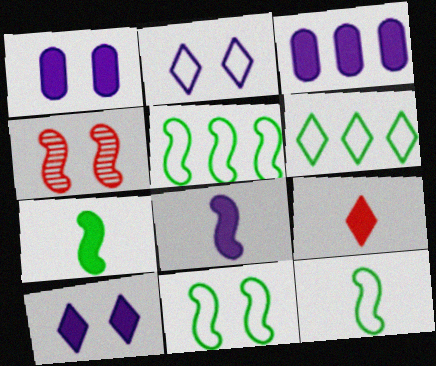[[3, 8, 10], 
[4, 5, 8], 
[5, 11, 12]]